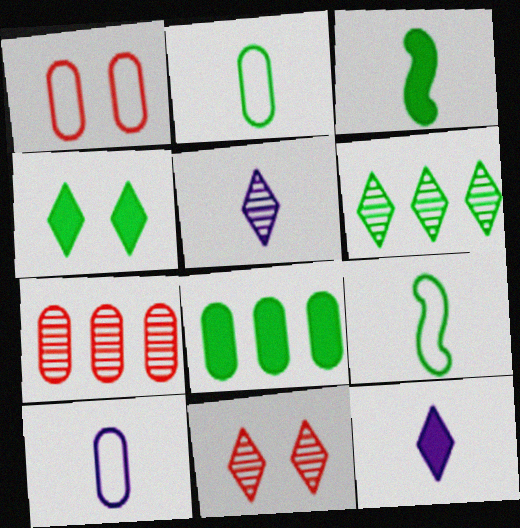[[3, 4, 8], 
[5, 6, 11]]